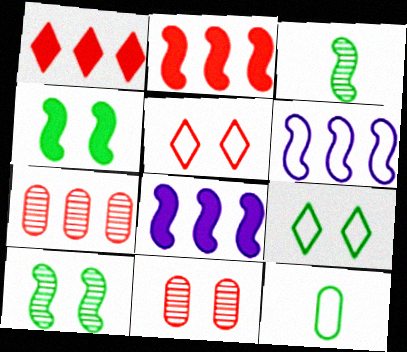[[5, 6, 12]]